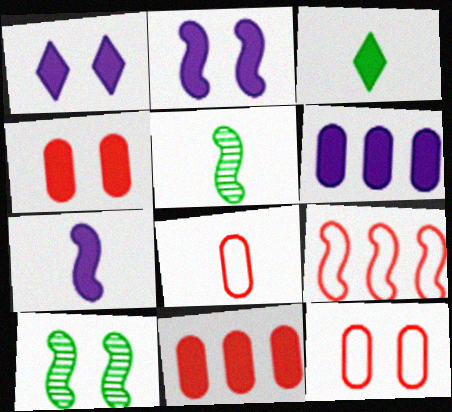[[1, 6, 7], 
[1, 10, 12], 
[2, 3, 11], 
[2, 5, 9], 
[7, 9, 10]]